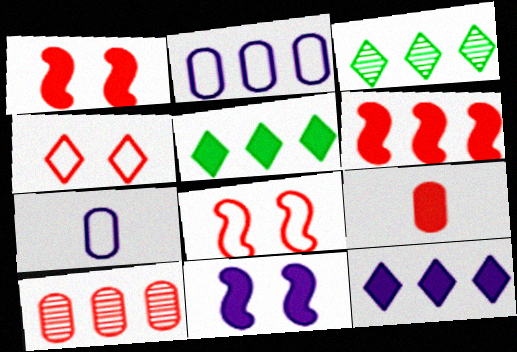[[1, 3, 7], 
[2, 3, 6], 
[5, 9, 11]]